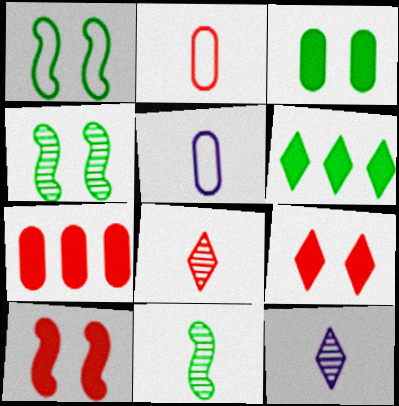[[1, 7, 12]]